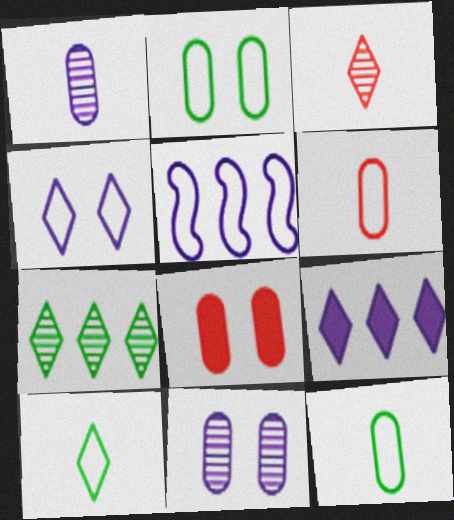[[2, 8, 11]]